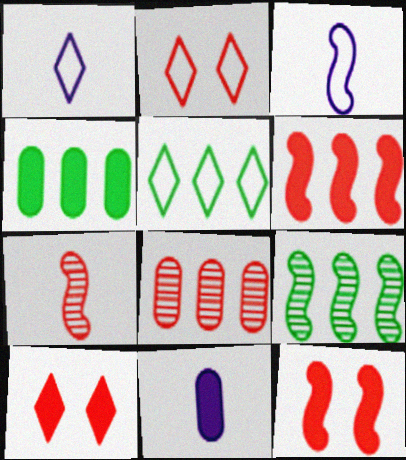[[1, 2, 5], 
[2, 9, 11], 
[3, 9, 12], 
[4, 5, 9]]